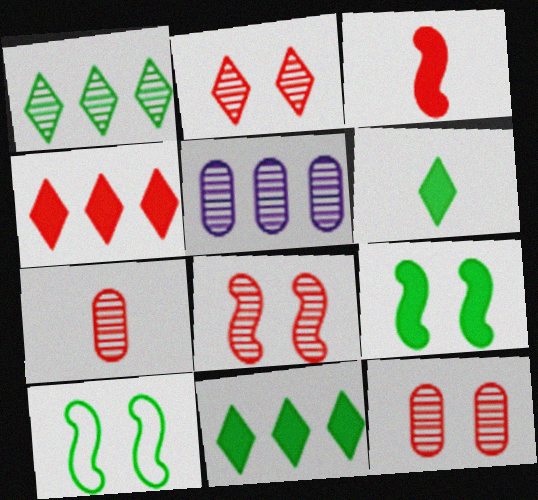[[2, 8, 12]]